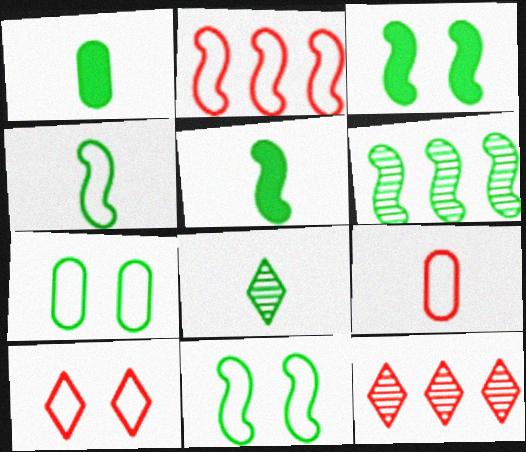[[1, 4, 8], 
[2, 9, 10], 
[3, 4, 6], 
[5, 6, 11]]